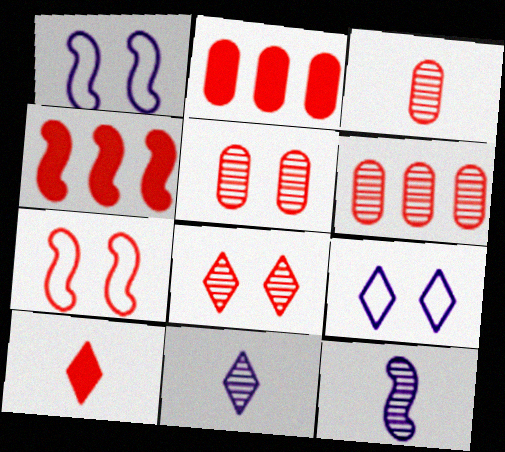[[3, 5, 6], 
[6, 7, 10]]